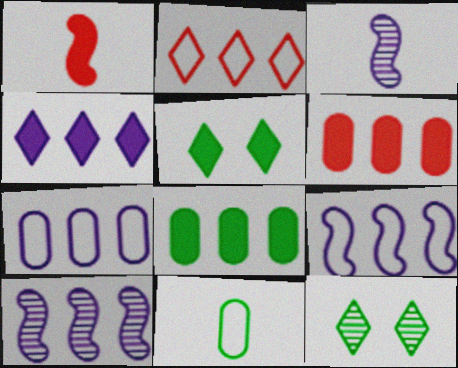[[1, 7, 12], 
[2, 8, 10], 
[4, 7, 10]]